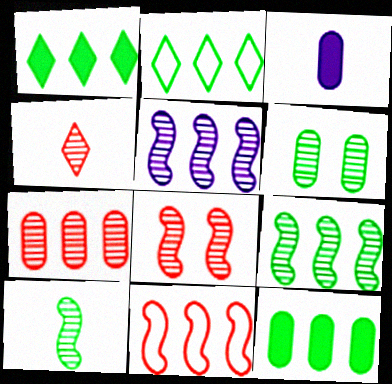[[2, 3, 8], 
[2, 9, 12], 
[4, 5, 6], 
[4, 7, 8], 
[5, 8, 10]]